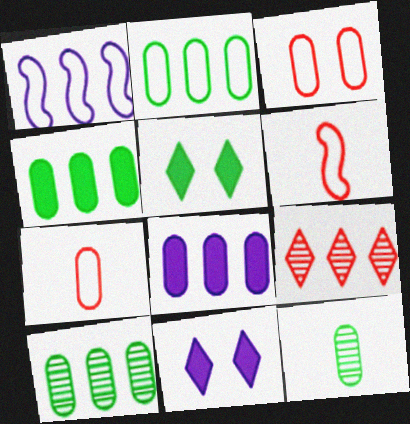[[1, 4, 9], 
[2, 4, 10], 
[3, 8, 12], 
[6, 10, 11]]